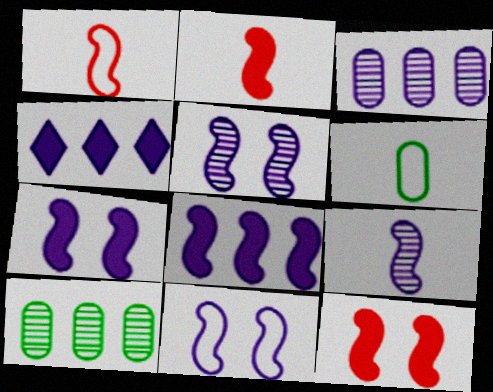[[5, 7, 11], 
[8, 9, 11]]